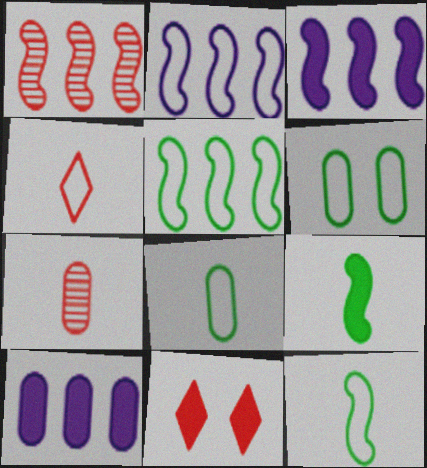[[1, 3, 5], 
[2, 4, 6], 
[6, 7, 10], 
[9, 10, 11]]